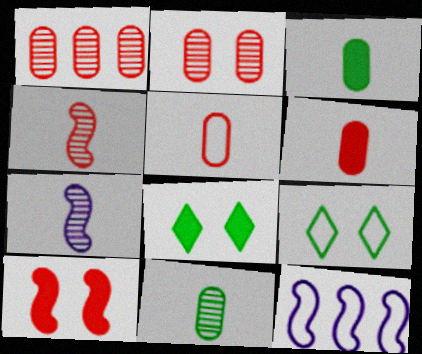[[5, 9, 12]]